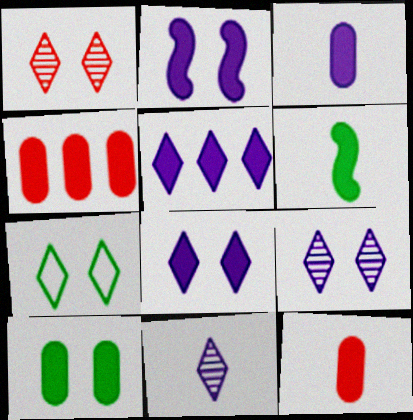[[1, 7, 8], 
[2, 3, 5], 
[3, 4, 10], 
[4, 6, 8]]